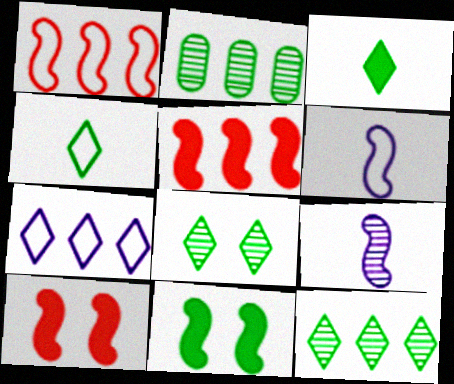[[1, 9, 11], 
[2, 4, 11], 
[2, 5, 7]]